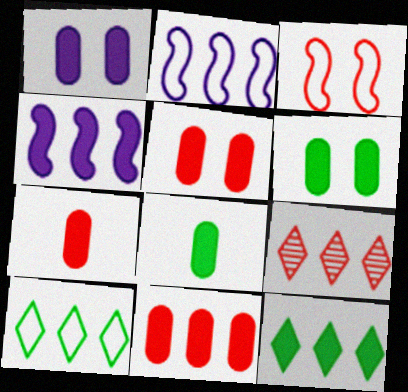[[1, 5, 6], 
[1, 8, 11], 
[3, 7, 9], 
[4, 11, 12], 
[5, 7, 11]]